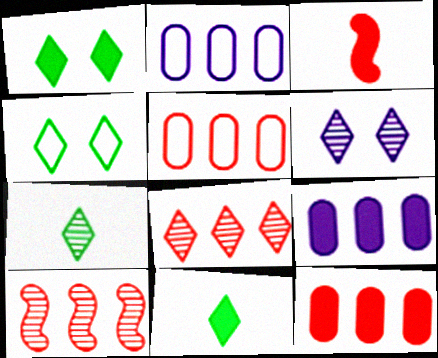[[1, 3, 9], 
[6, 7, 8]]